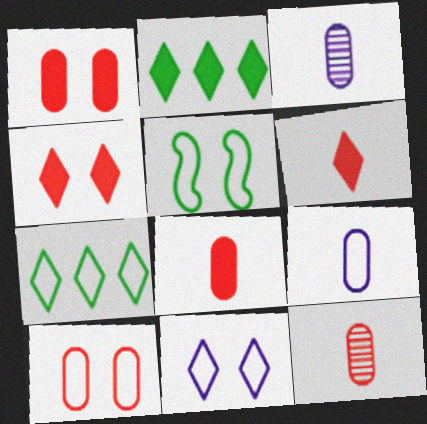[[5, 10, 11]]